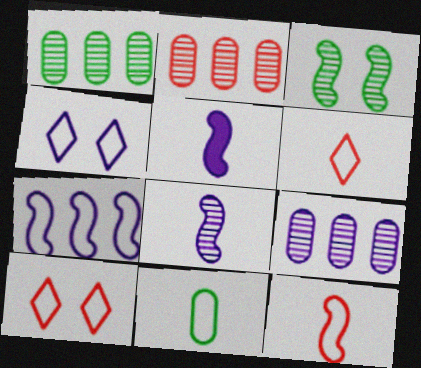[[1, 2, 9], 
[1, 5, 10], 
[4, 5, 9], 
[7, 10, 11]]